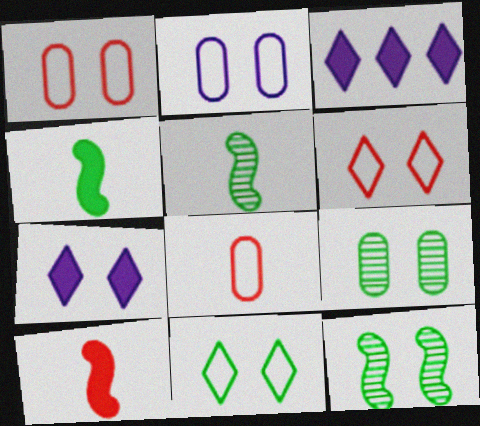[[1, 3, 5], 
[1, 7, 12], 
[3, 8, 12]]